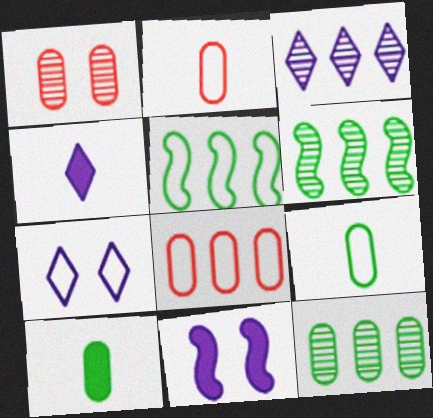[[1, 4, 5], 
[2, 5, 7], 
[3, 4, 7]]